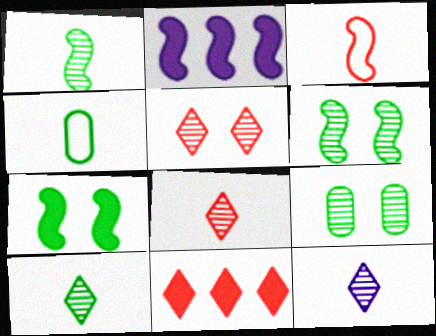[[2, 3, 6], 
[2, 4, 5], 
[8, 10, 12]]